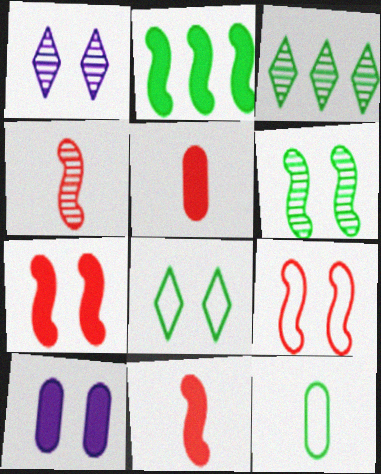[]